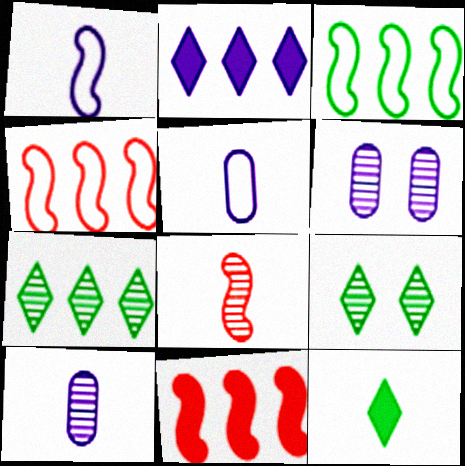[[1, 2, 6], 
[4, 6, 12], 
[5, 8, 12], 
[5, 9, 11], 
[6, 7, 8]]